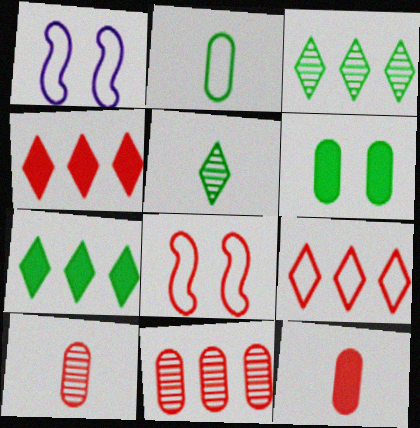[[1, 2, 9], 
[1, 3, 12], 
[1, 7, 10], 
[4, 8, 10]]